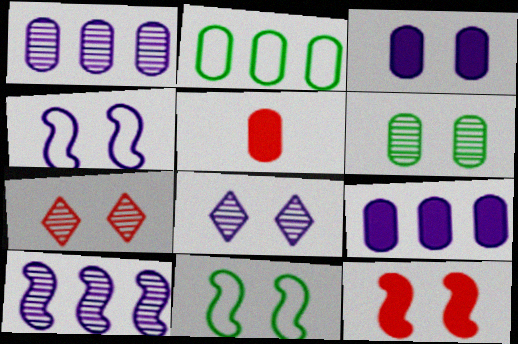[[3, 4, 8], 
[3, 7, 11]]